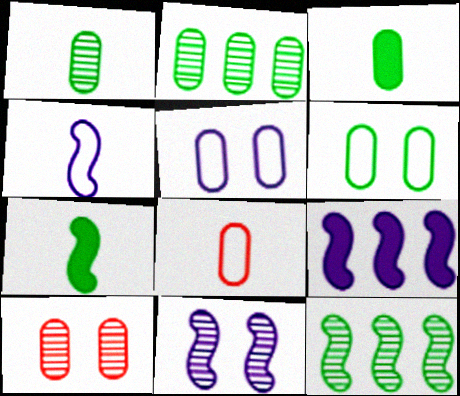[[2, 3, 6], 
[4, 9, 11]]